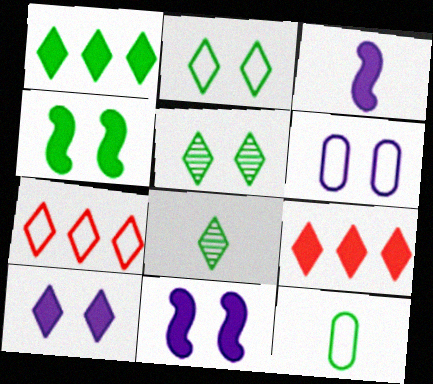[[1, 2, 8], 
[7, 8, 10]]